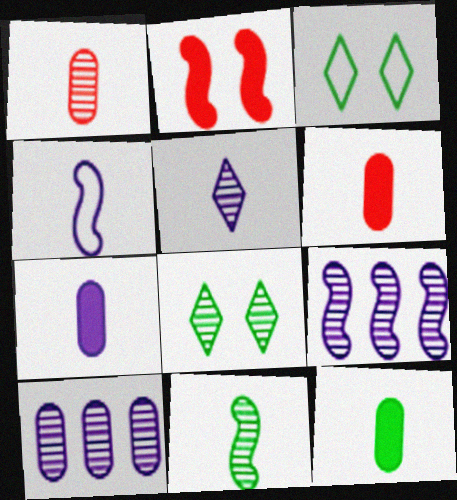[[1, 5, 11], 
[1, 8, 9], 
[3, 6, 9], 
[4, 5, 7], 
[6, 7, 12]]